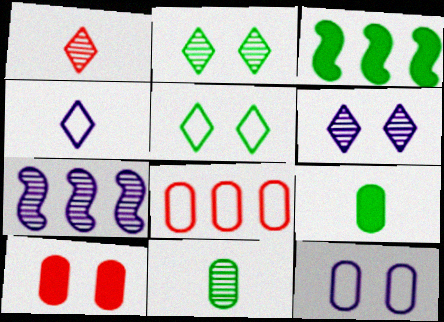[[1, 3, 12], 
[3, 5, 11]]